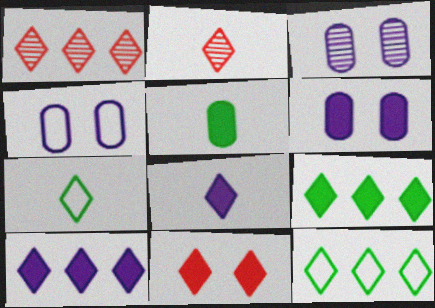[[1, 10, 12], 
[2, 7, 8], 
[3, 4, 6], 
[8, 9, 11]]